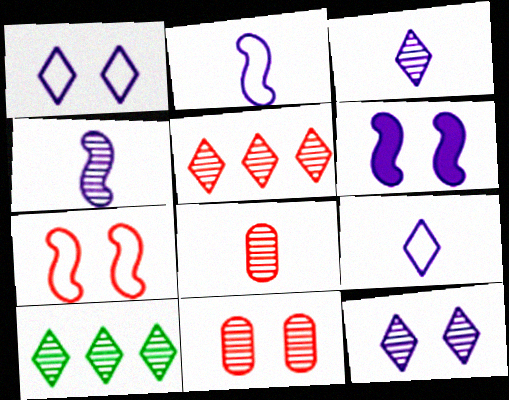[[4, 10, 11]]